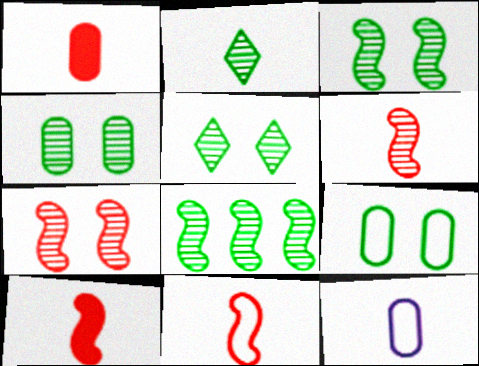[[2, 4, 8], 
[2, 10, 12], 
[3, 4, 5], 
[6, 10, 11]]